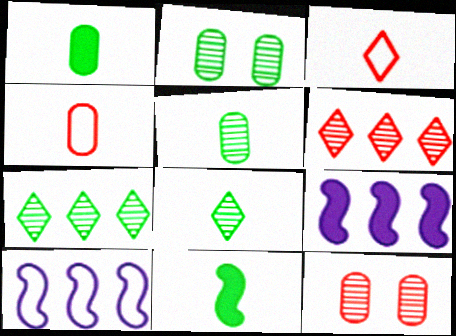[[2, 3, 9]]